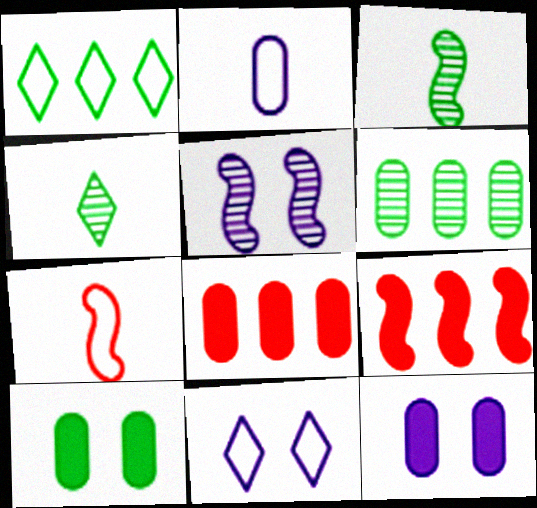[[1, 3, 10], 
[3, 8, 11], 
[5, 11, 12]]